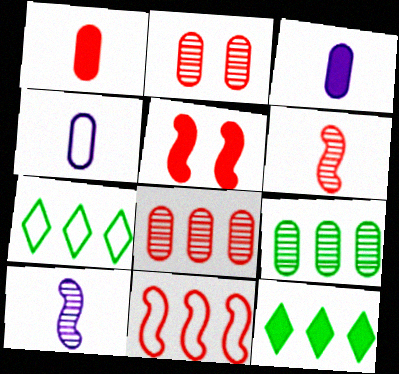[[3, 5, 12], 
[5, 6, 11]]